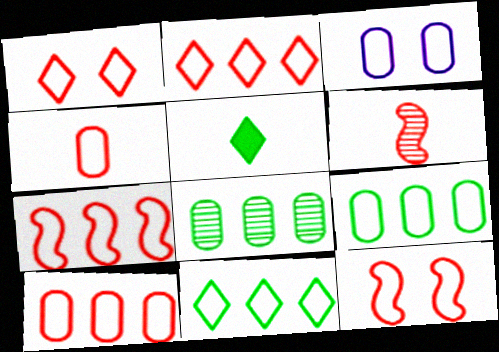[[1, 4, 7], 
[2, 4, 12], 
[2, 7, 10], 
[3, 4, 9]]